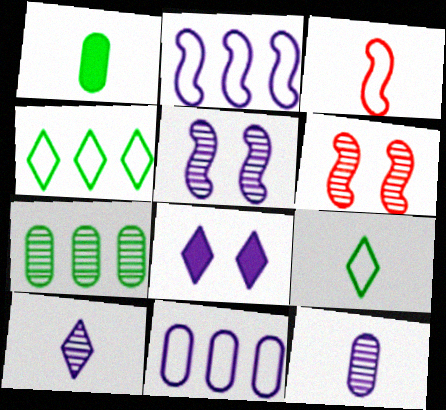[[1, 3, 10], 
[2, 8, 12], 
[3, 7, 8], 
[6, 7, 10]]